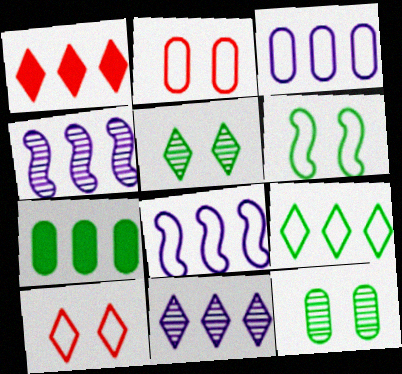[[1, 9, 11]]